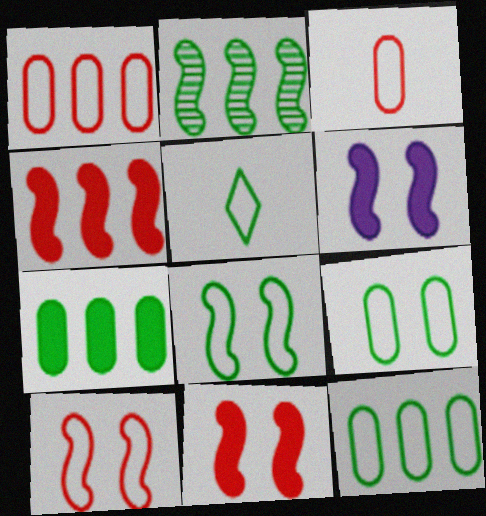[[5, 8, 12]]